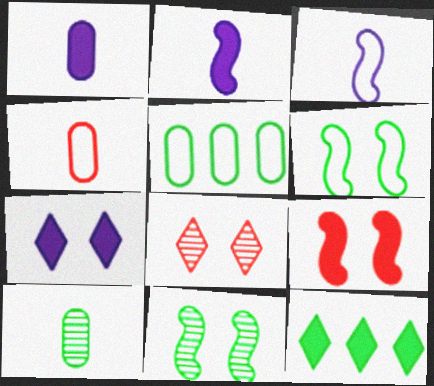[[1, 4, 10], 
[1, 9, 12], 
[2, 5, 8], 
[6, 10, 12]]